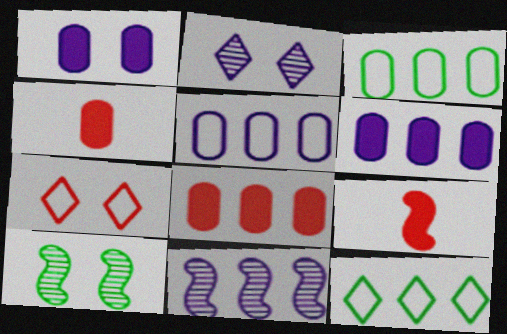[[1, 7, 10], 
[2, 3, 9], 
[8, 11, 12]]